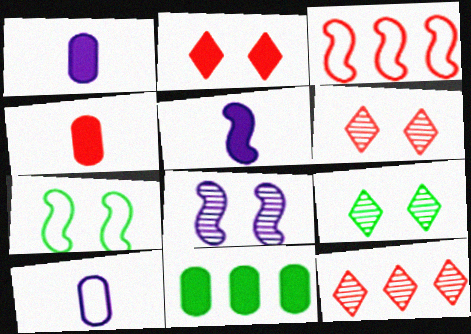[[1, 3, 9], 
[1, 7, 12], 
[2, 5, 11], 
[3, 4, 6]]